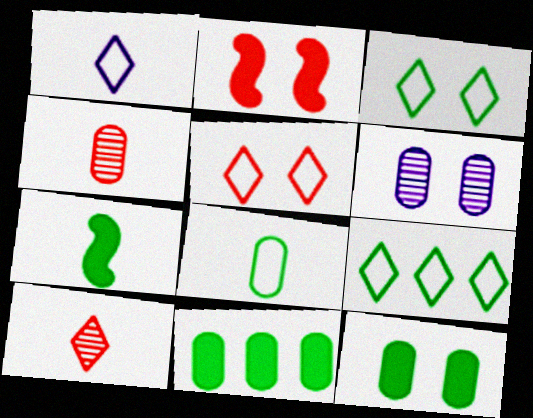[[1, 4, 7], 
[1, 5, 9], 
[2, 3, 6]]